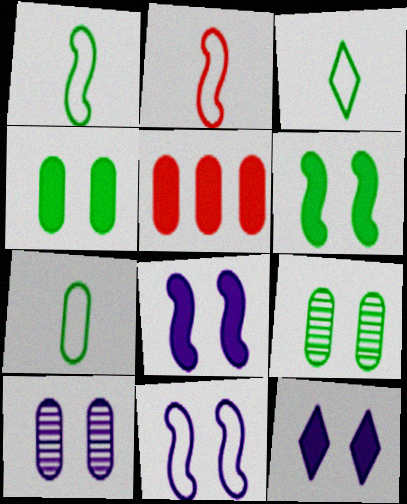[[1, 3, 7], 
[5, 7, 10], 
[10, 11, 12]]